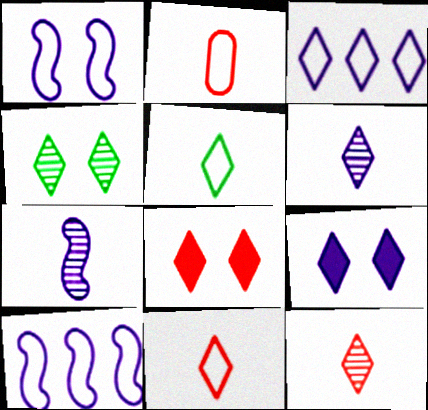[[3, 6, 9]]